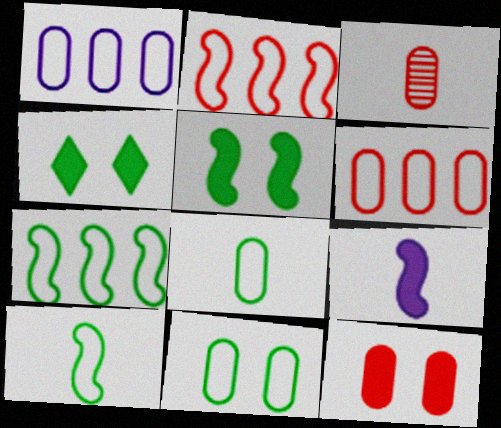[[3, 6, 12]]